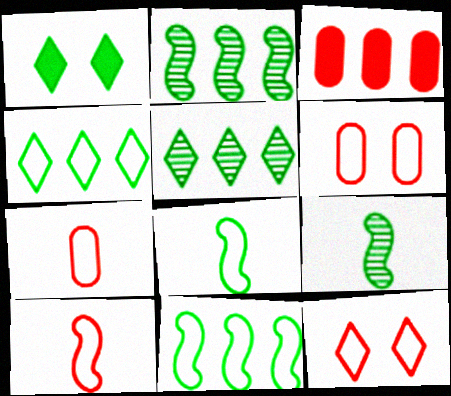[]